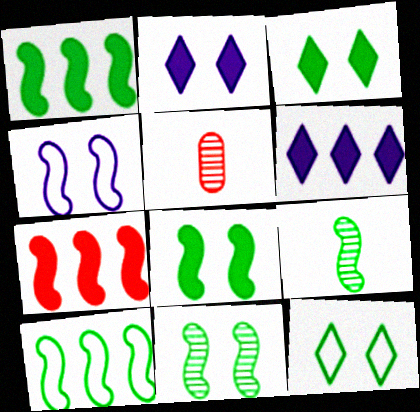[[2, 5, 10], 
[4, 7, 9], 
[8, 9, 10]]